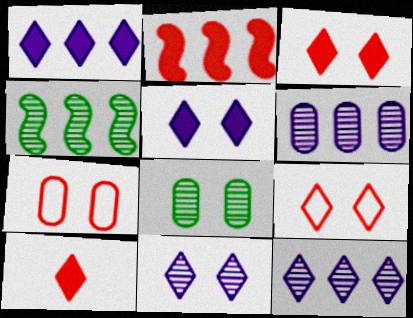[]